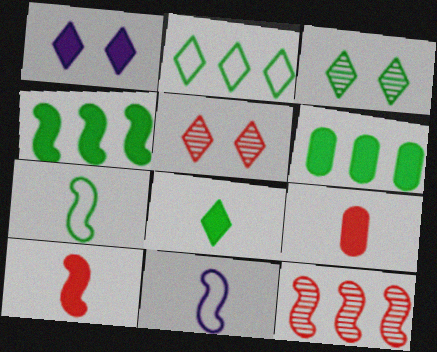[[1, 4, 9], 
[1, 6, 10], 
[2, 3, 8], 
[3, 6, 7], 
[5, 6, 11]]